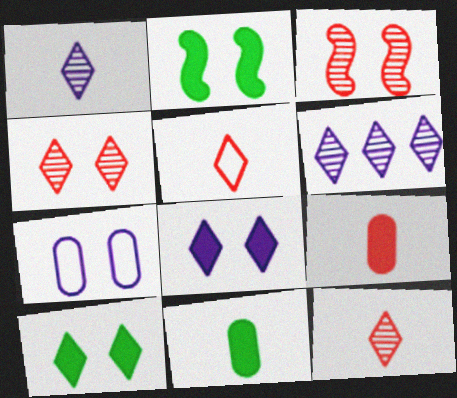[[2, 4, 7], 
[3, 7, 10], 
[5, 6, 10]]